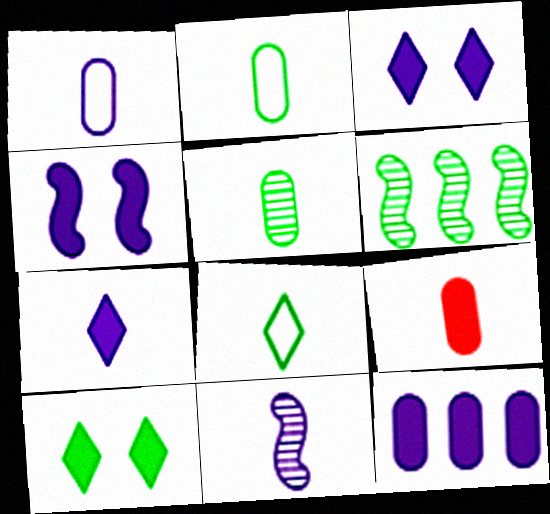[[1, 5, 9], 
[1, 7, 11], 
[2, 6, 10], 
[4, 7, 12], 
[8, 9, 11]]